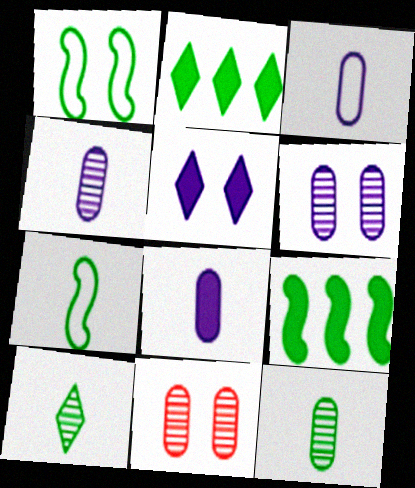[[1, 2, 12], 
[1, 5, 11], 
[3, 4, 8]]